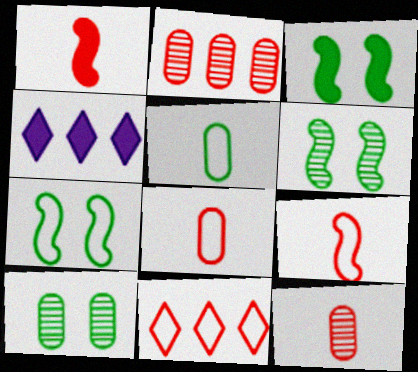[[3, 6, 7], 
[4, 6, 8], 
[4, 7, 12], 
[4, 9, 10]]